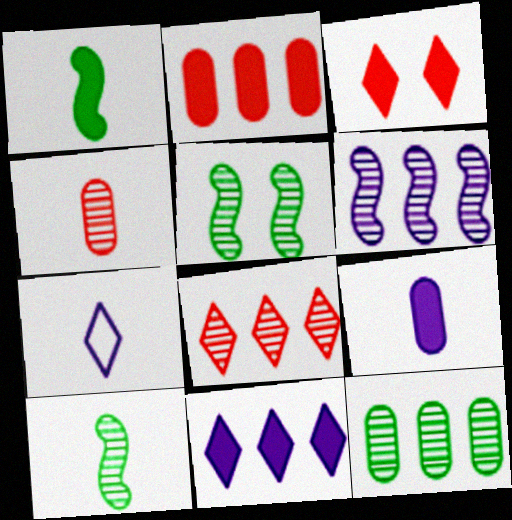[[1, 4, 7], 
[2, 5, 7], 
[6, 8, 12]]